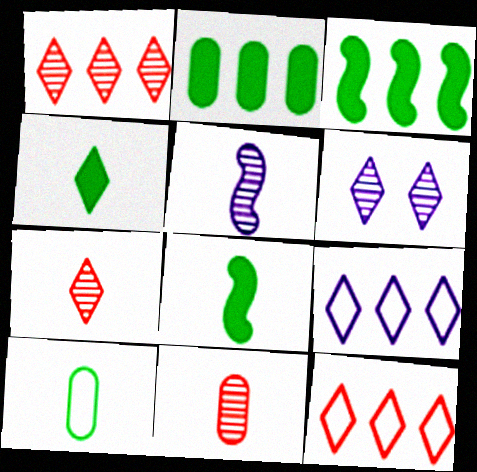[[4, 6, 12]]